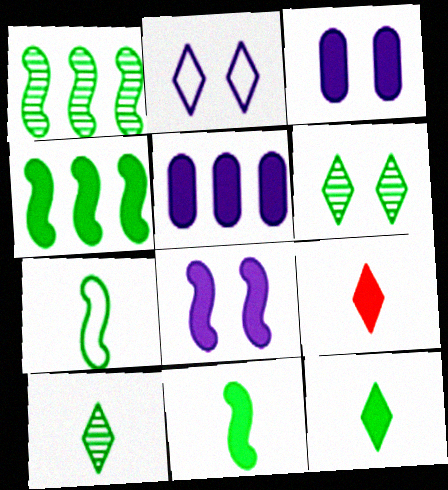[[3, 4, 9]]